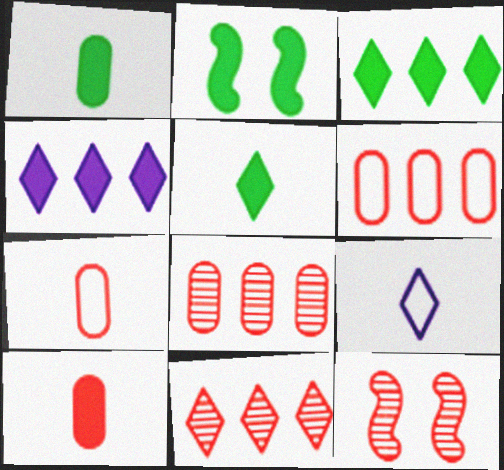[[1, 2, 3], 
[2, 4, 10], 
[2, 8, 9]]